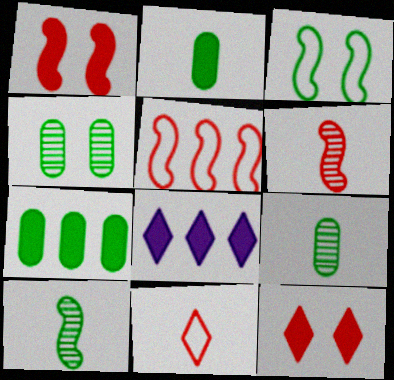[[1, 2, 8], 
[1, 5, 6]]